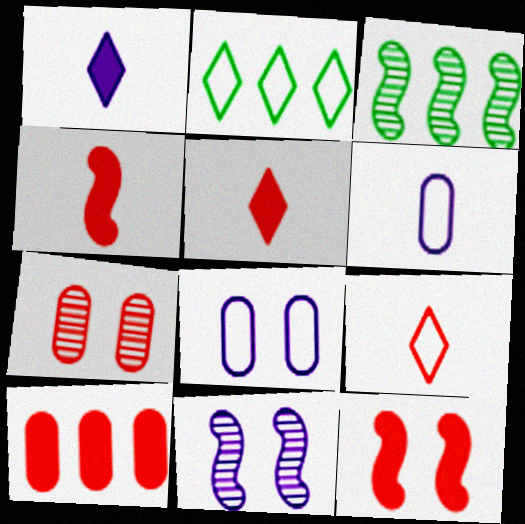[[3, 5, 8], 
[5, 10, 12]]